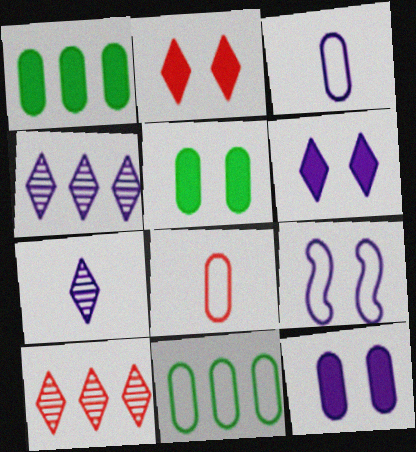[]